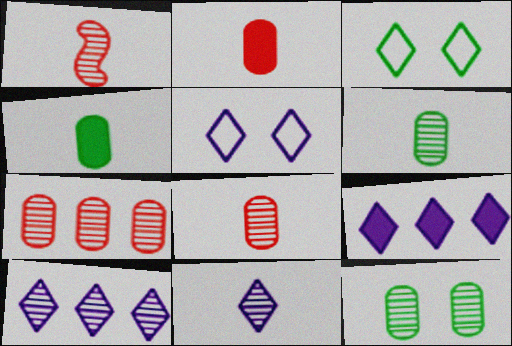[[1, 6, 11], 
[1, 10, 12], 
[5, 9, 11]]